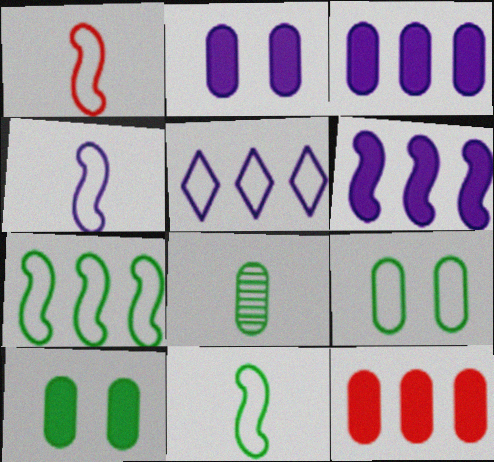[[1, 4, 11], 
[1, 5, 9]]